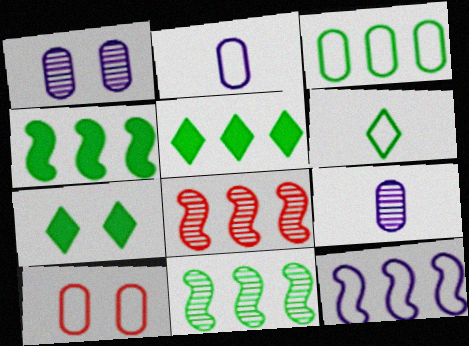[[2, 3, 10], 
[2, 7, 8], 
[3, 5, 11], 
[4, 8, 12], 
[6, 10, 12]]